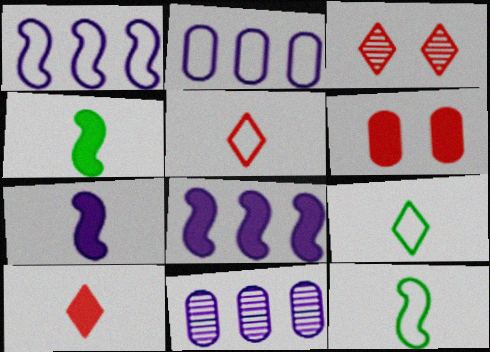[[2, 3, 4]]